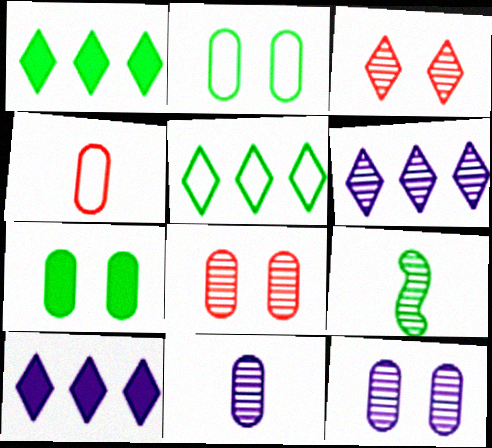[[1, 2, 9], 
[5, 7, 9], 
[6, 8, 9]]